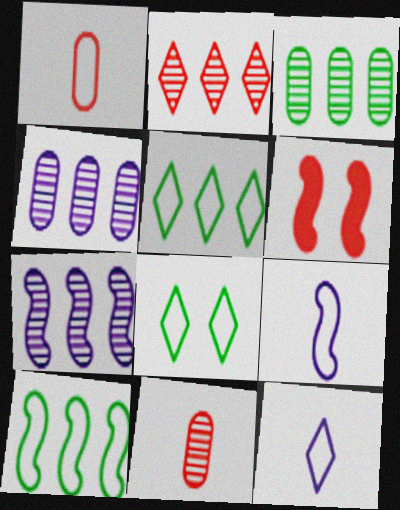[[1, 2, 6], 
[2, 3, 7], 
[3, 6, 12]]